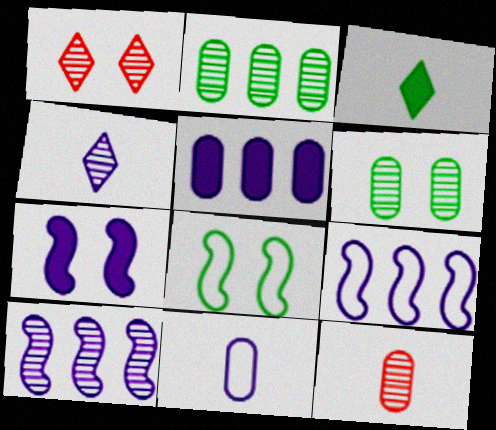[[2, 3, 8]]